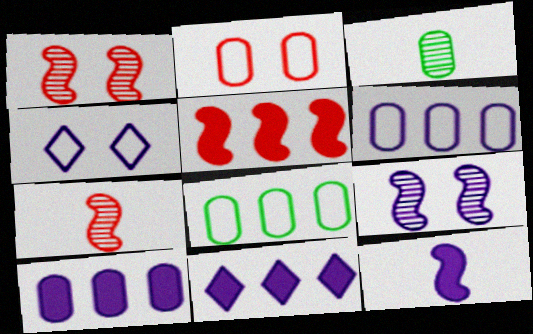[[2, 3, 10], 
[3, 4, 5]]